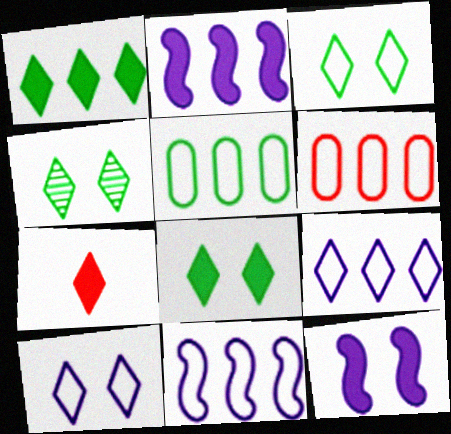[[3, 4, 8], 
[4, 7, 9]]